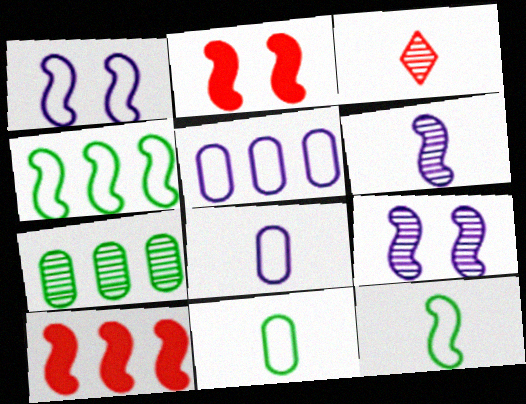[[2, 4, 6], 
[3, 7, 9], 
[9, 10, 12]]